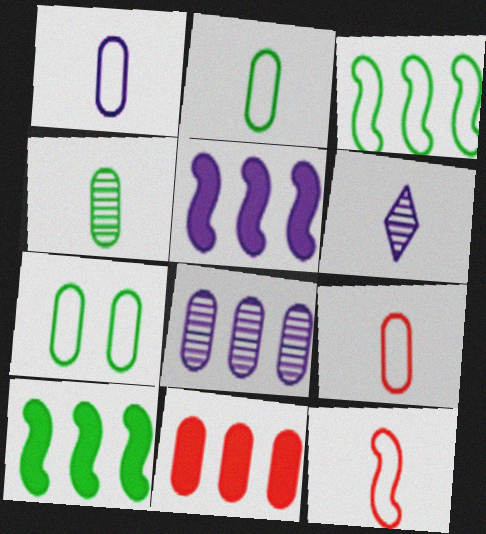[[1, 2, 9]]